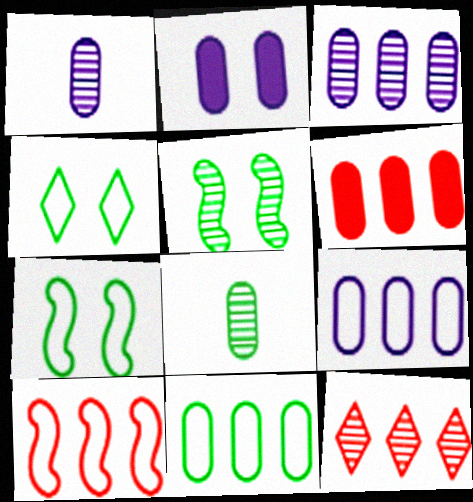[[1, 2, 9], 
[1, 5, 12], 
[3, 6, 11], 
[6, 10, 12]]